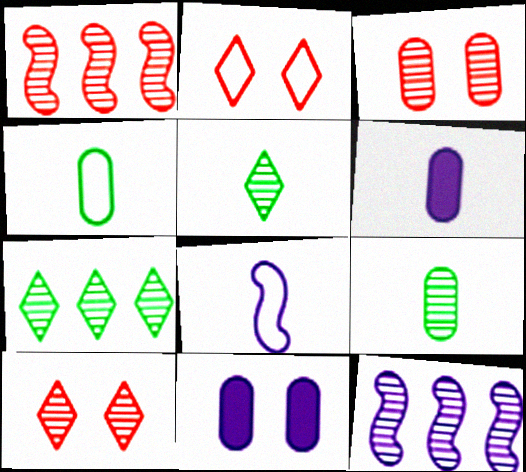[[3, 5, 12], 
[9, 10, 12]]